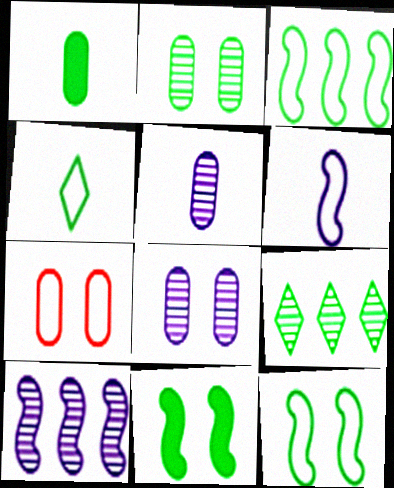[[1, 9, 12]]